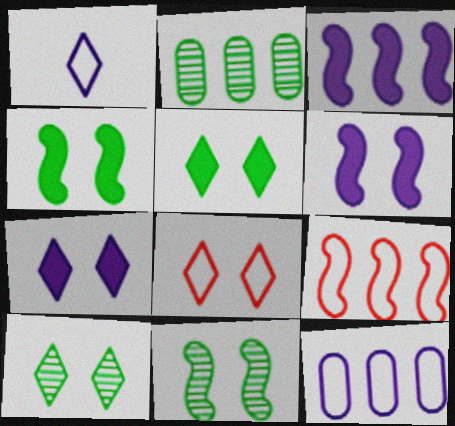[[7, 8, 10]]